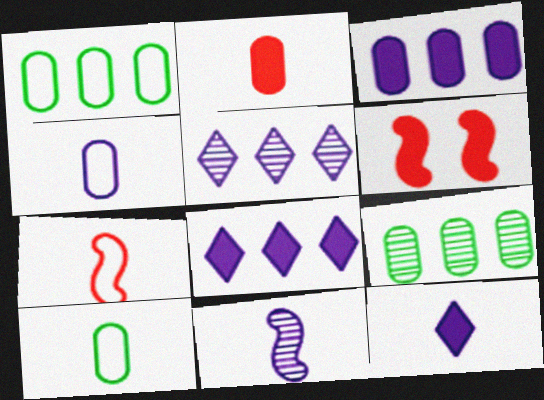[[4, 11, 12], 
[5, 6, 10]]